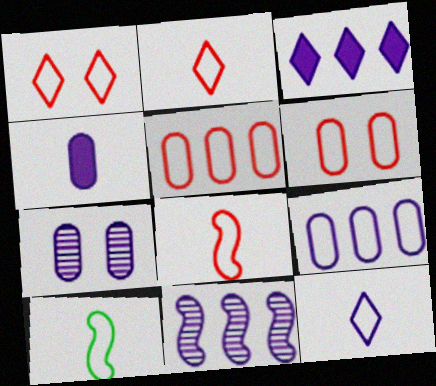[[1, 5, 8], 
[1, 9, 10], 
[3, 9, 11], 
[4, 7, 9]]